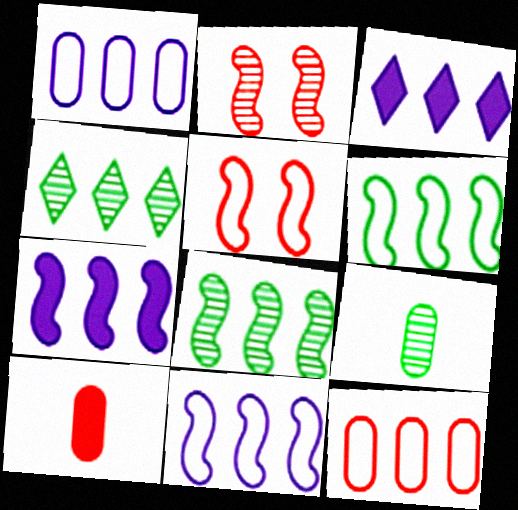[[3, 5, 9], 
[3, 8, 12], 
[4, 7, 12]]